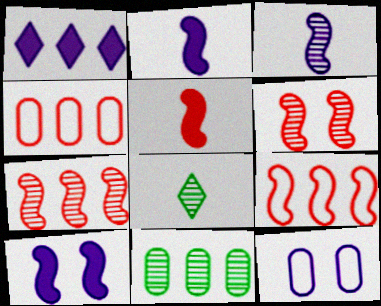[[1, 3, 12], 
[1, 9, 11], 
[4, 8, 10], 
[5, 6, 9]]